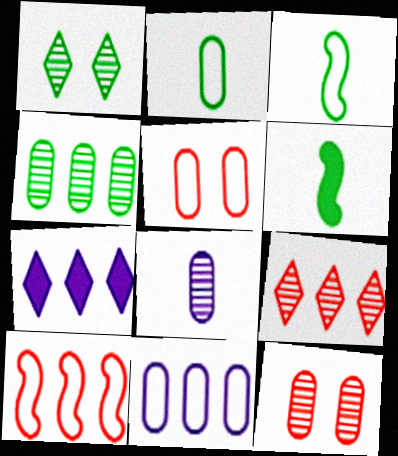[[2, 5, 11], 
[3, 7, 12], 
[4, 7, 10], 
[4, 8, 12]]